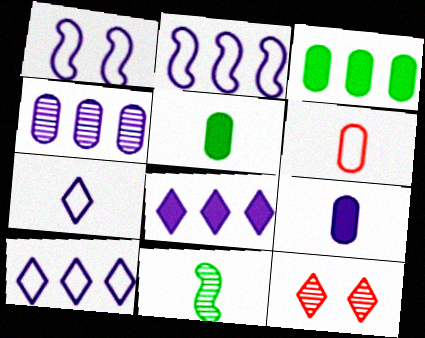[[2, 4, 8], 
[2, 5, 12], 
[4, 11, 12]]